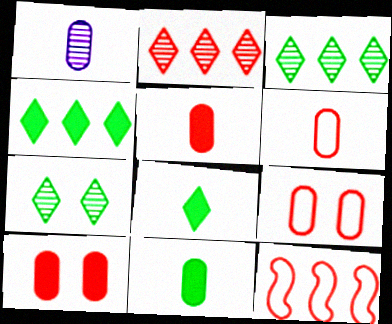[[1, 6, 11]]